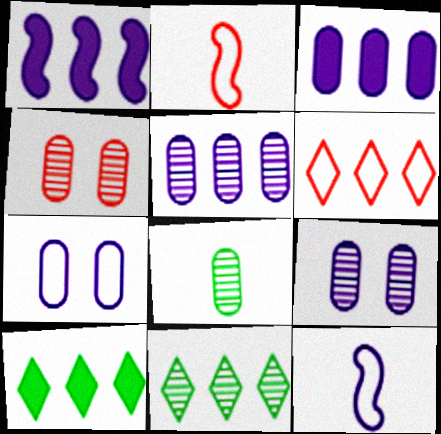[[2, 9, 10], 
[4, 5, 8], 
[4, 10, 12]]